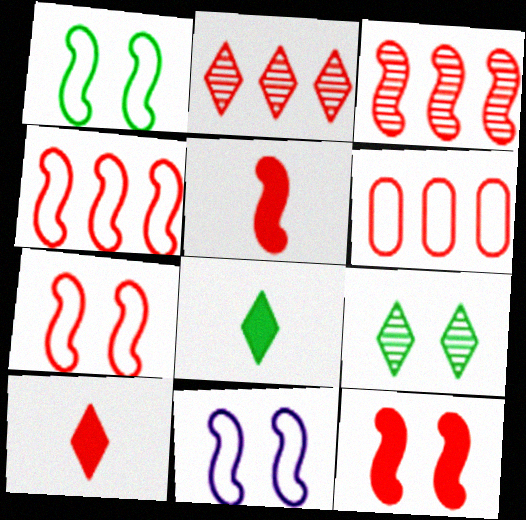[[1, 7, 11], 
[3, 5, 7]]